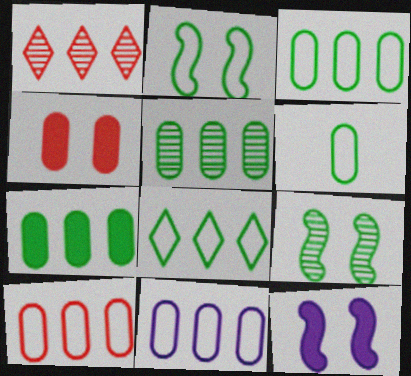[[1, 6, 12], 
[2, 6, 8], 
[3, 5, 7], 
[3, 10, 11]]